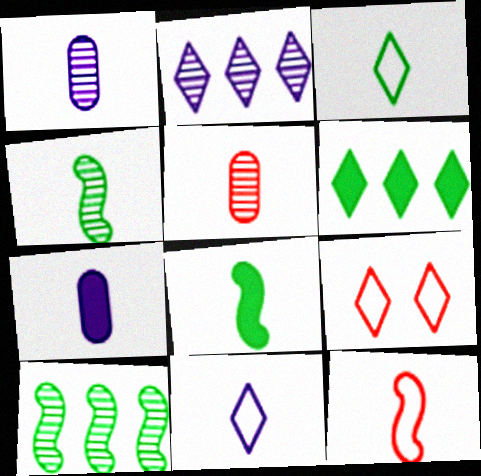[[5, 8, 11], 
[7, 9, 10]]